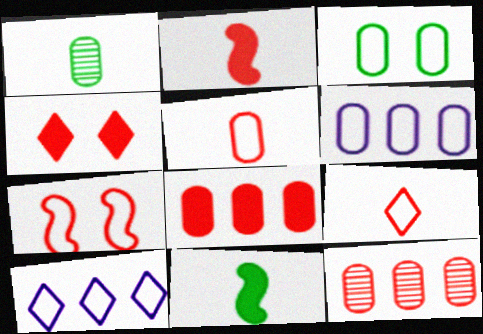[[2, 4, 8], 
[3, 5, 6]]